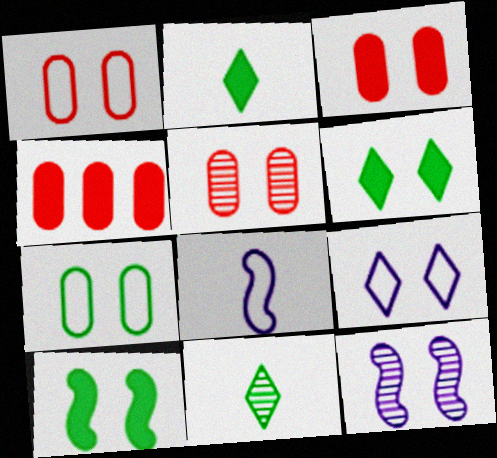[[1, 3, 5], 
[1, 6, 12], 
[5, 9, 10]]